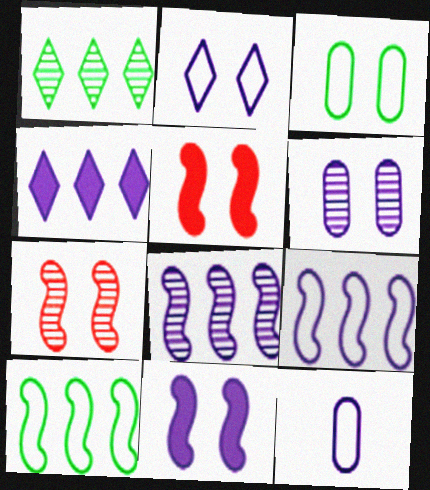[[1, 5, 12], 
[2, 6, 11], 
[2, 9, 12]]